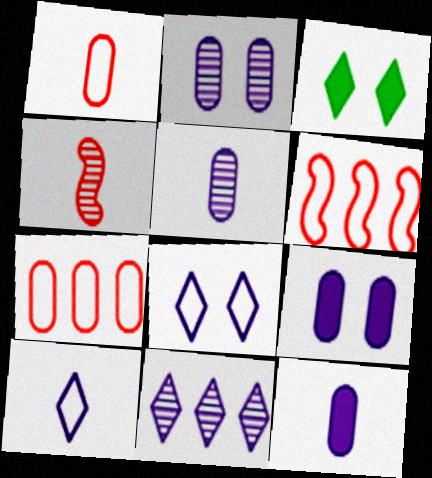[[3, 5, 6]]